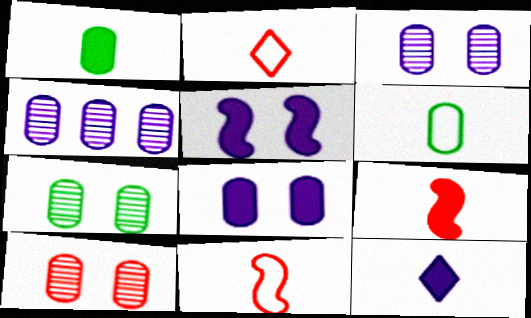[[1, 9, 12], 
[3, 7, 10]]